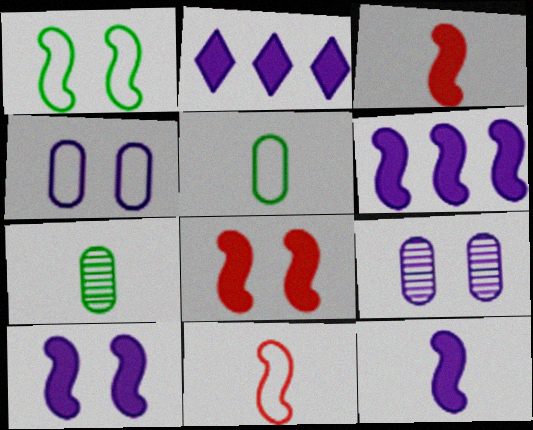[[6, 10, 12]]